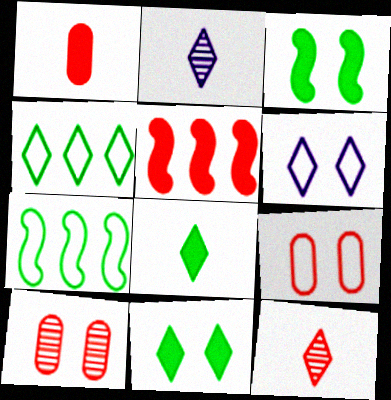[[3, 6, 10], 
[5, 9, 12]]